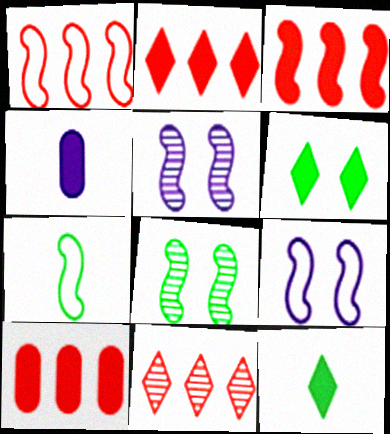[[1, 7, 9], 
[1, 10, 11], 
[2, 3, 10], 
[3, 4, 6], 
[3, 5, 7]]